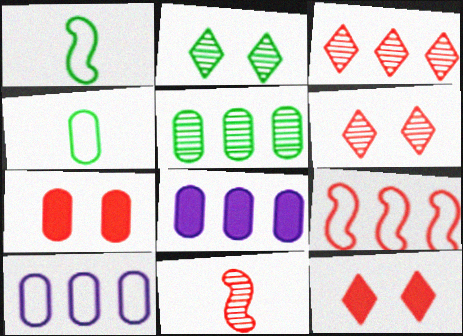[[1, 6, 8]]